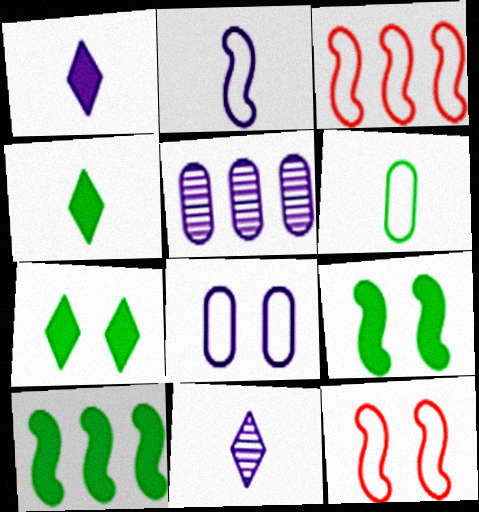[[4, 5, 12]]